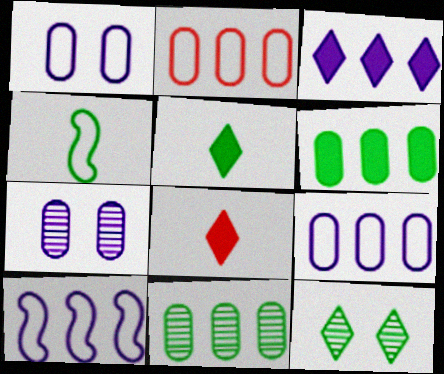[[4, 6, 12]]